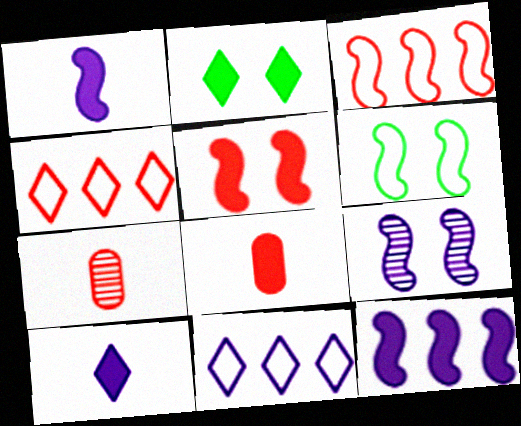[[2, 8, 12], 
[4, 5, 7], 
[5, 6, 9]]